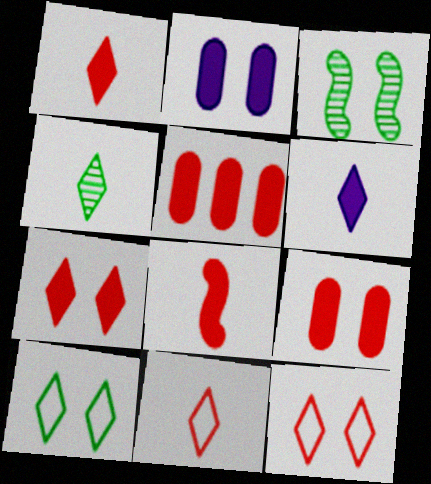[[2, 3, 12], 
[4, 6, 11], 
[5, 7, 8]]